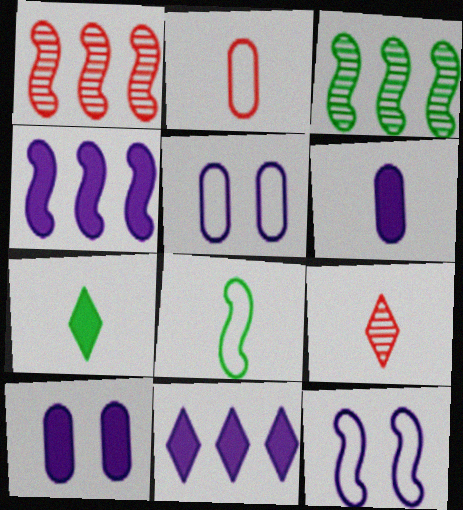[[1, 5, 7], 
[6, 8, 9]]